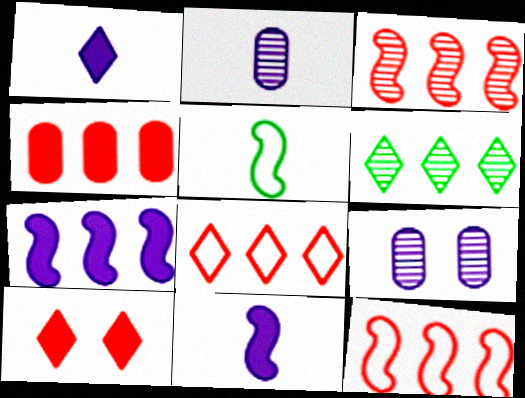[[3, 4, 8]]